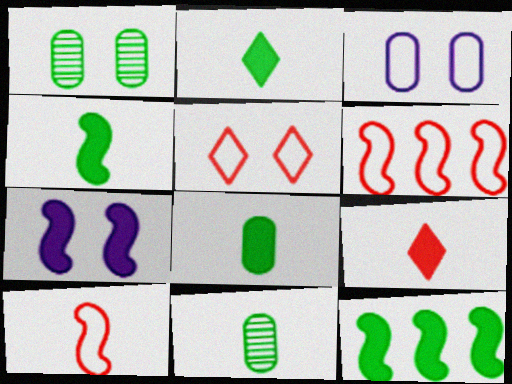[[1, 5, 7], 
[2, 4, 8]]